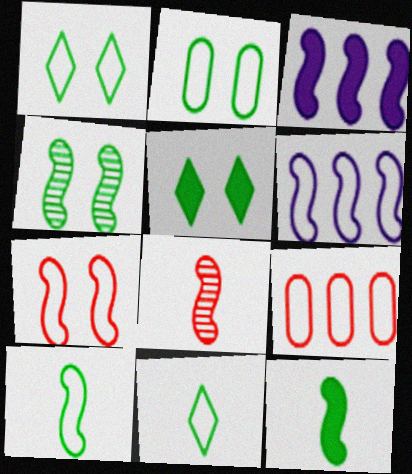[[2, 4, 5], 
[6, 7, 10]]